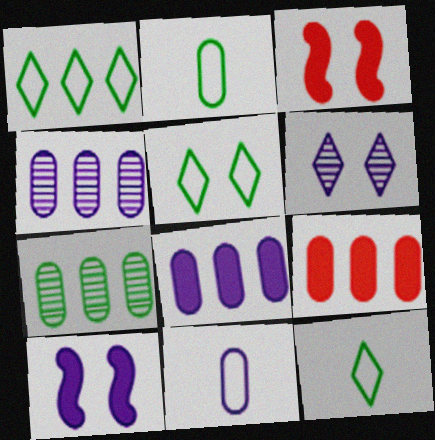[[1, 5, 12], 
[3, 4, 12]]